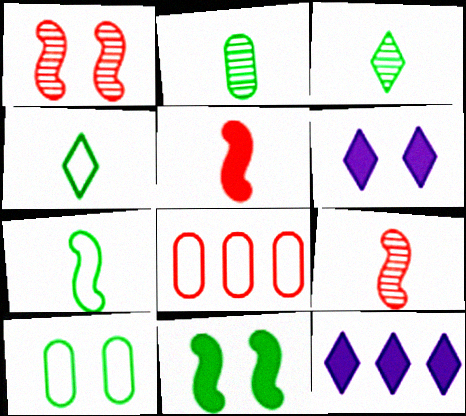[[1, 6, 10], 
[9, 10, 12]]